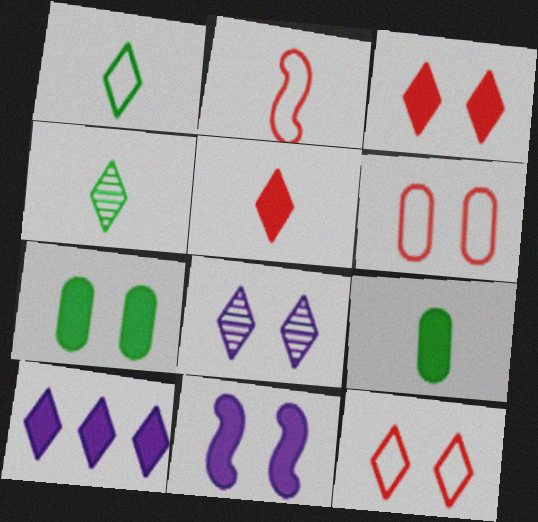[[3, 7, 11], 
[4, 10, 12]]